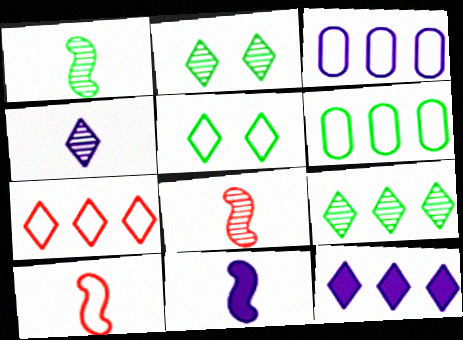[[1, 10, 11], 
[3, 5, 10], 
[7, 9, 12]]